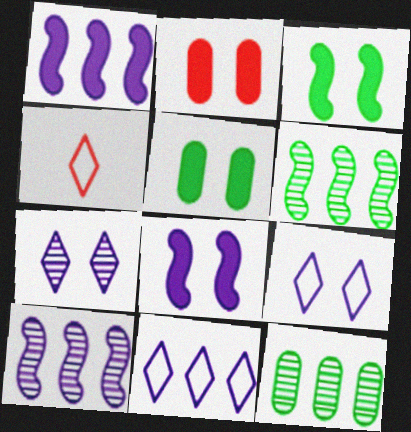[[4, 5, 10], 
[4, 8, 12]]